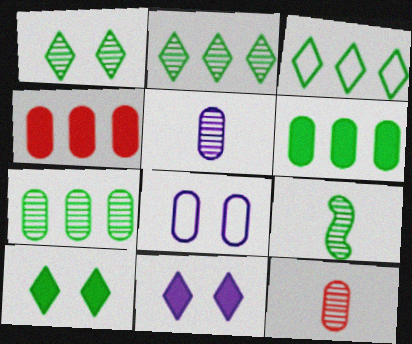[[1, 7, 9], 
[6, 8, 12]]